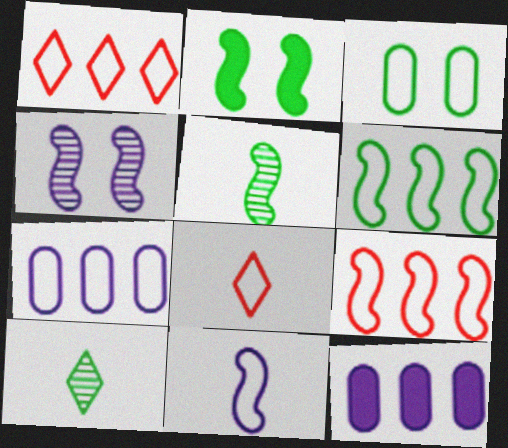[[1, 3, 11], 
[1, 6, 7], 
[2, 5, 6]]